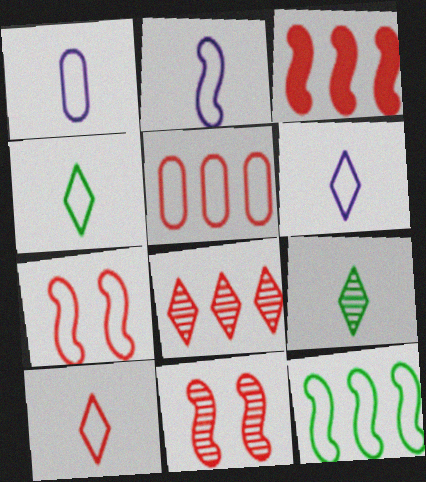[[1, 2, 6], 
[2, 7, 12], 
[3, 5, 8], 
[4, 6, 10], 
[5, 7, 10]]